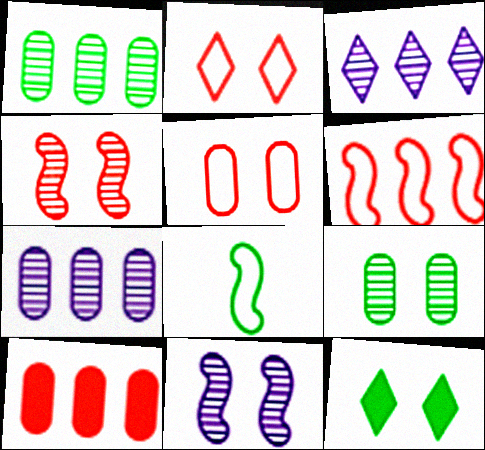[[1, 8, 12], 
[5, 11, 12]]